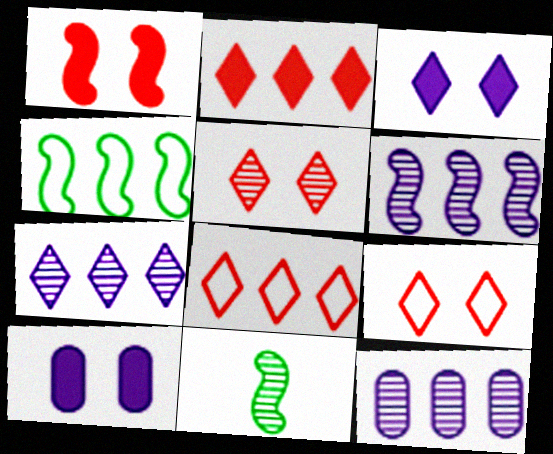[[2, 4, 12], 
[5, 11, 12], 
[6, 7, 12], 
[8, 10, 11]]